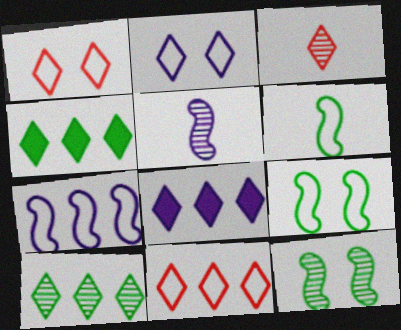[[2, 3, 4], 
[8, 10, 11]]